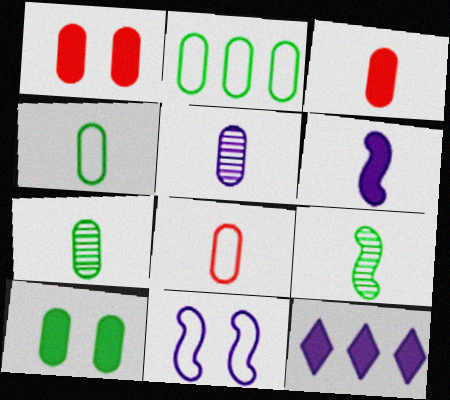[[1, 2, 5], 
[2, 7, 10], 
[3, 4, 5], 
[5, 11, 12]]